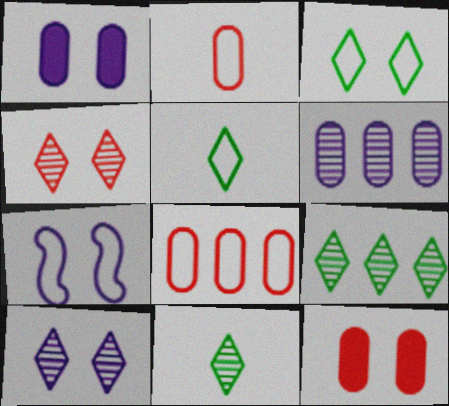[[1, 7, 10], 
[5, 7, 8]]